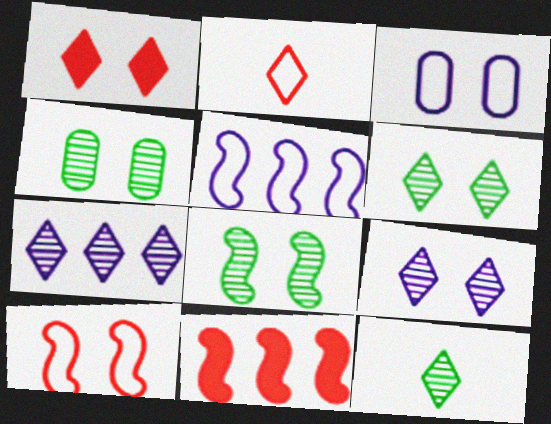[[1, 3, 8], 
[3, 11, 12], 
[4, 6, 8]]